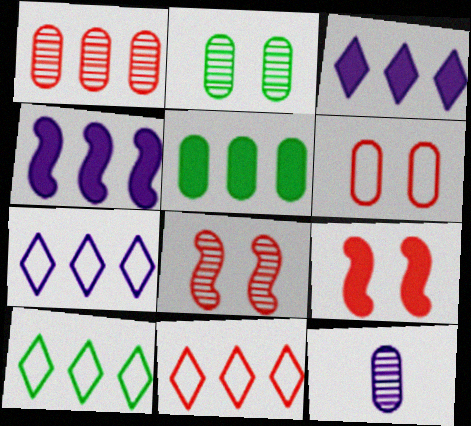[[1, 2, 12], 
[1, 4, 10], 
[5, 6, 12], 
[7, 10, 11], 
[9, 10, 12]]